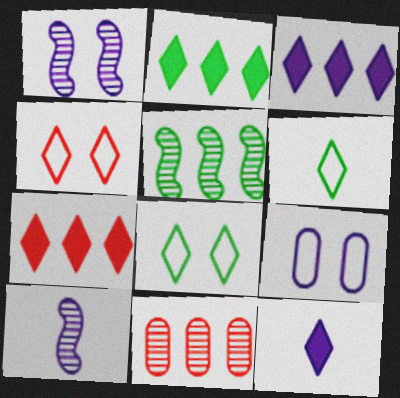[[2, 3, 7], 
[3, 9, 10]]